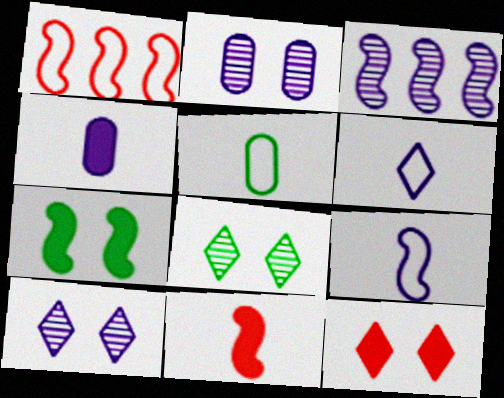[[1, 4, 8], 
[3, 5, 12]]